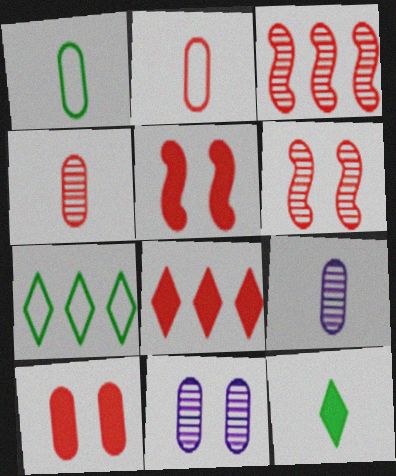[[2, 6, 8], 
[5, 7, 9]]